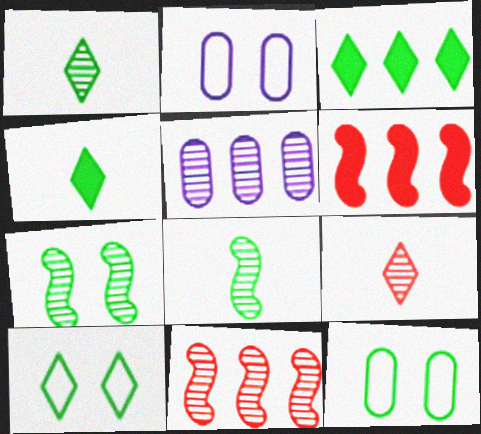[[1, 2, 6], 
[1, 3, 10], 
[2, 4, 11], 
[3, 8, 12], 
[5, 7, 9]]